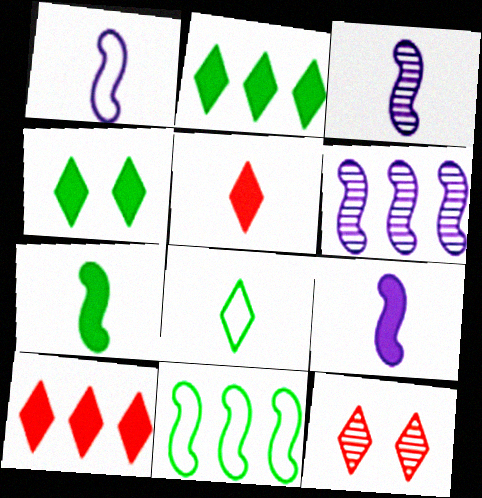[[1, 3, 9]]